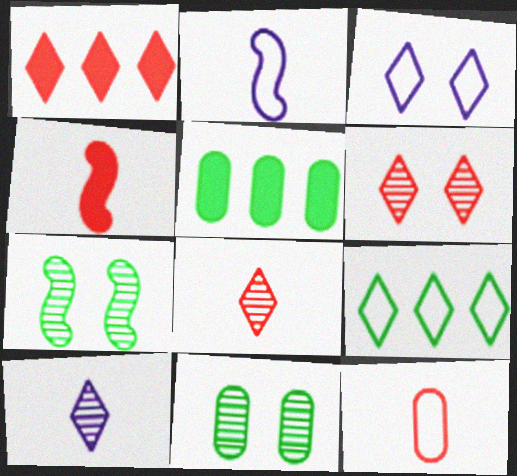[[1, 2, 11], 
[2, 5, 6], 
[4, 8, 12]]